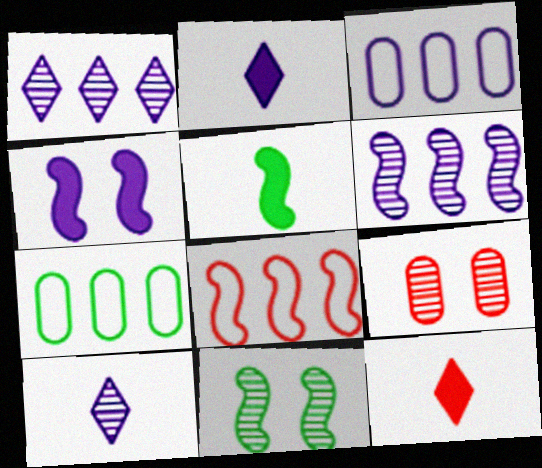[[3, 4, 10], 
[3, 11, 12], 
[8, 9, 12]]